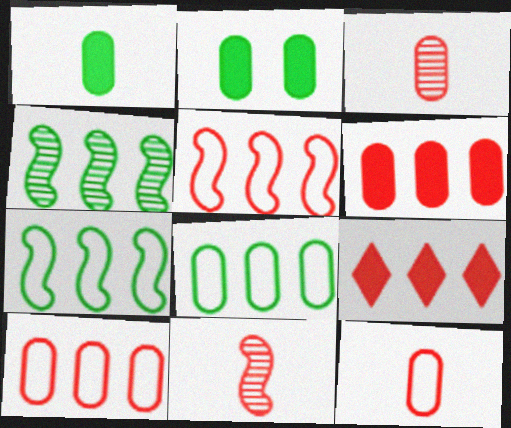[]